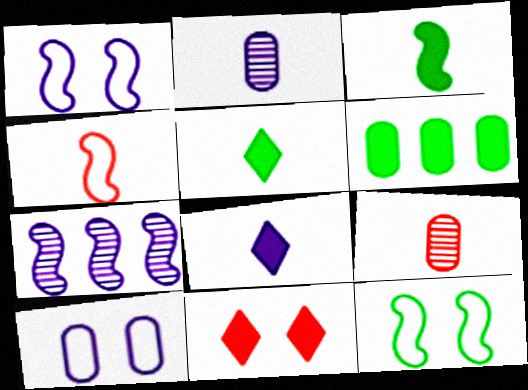[[2, 4, 5], 
[6, 9, 10], 
[7, 8, 10]]